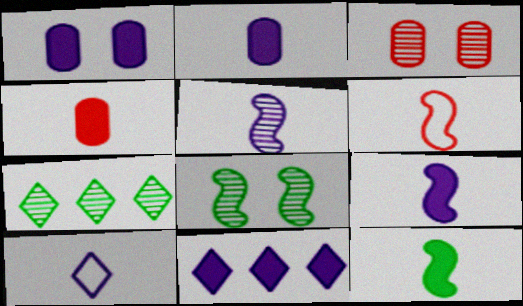[[1, 6, 7], 
[1, 9, 11], 
[2, 5, 10], 
[3, 5, 7], 
[5, 6, 12]]